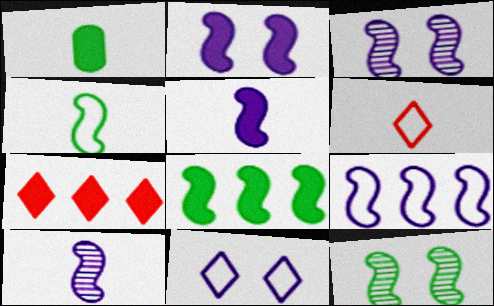[[1, 2, 7], 
[1, 6, 10], 
[2, 9, 10], 
[3, 5, 9], 
[4, 8, 12]]